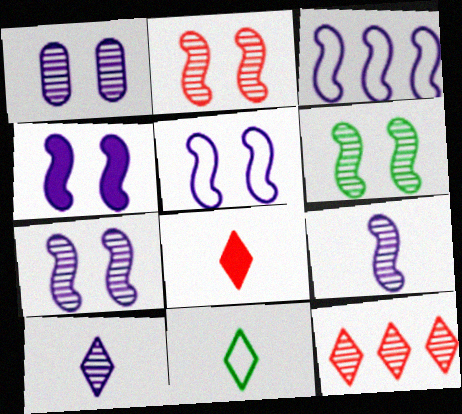[[2, 6, 7], 
[3, 4, 9], 
[4, 5, 7], 
[8, 10, 11]]